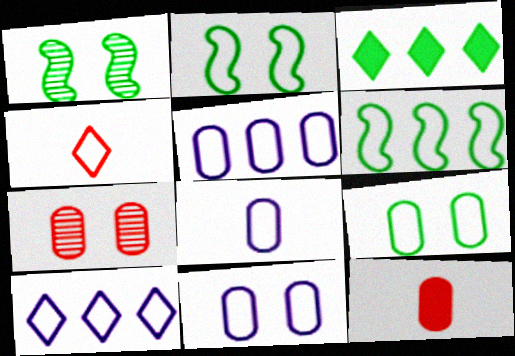[[1, 10, 12], 
[2, 4, 5], 
[4, 6, 11], 
[5, 8, 11]]